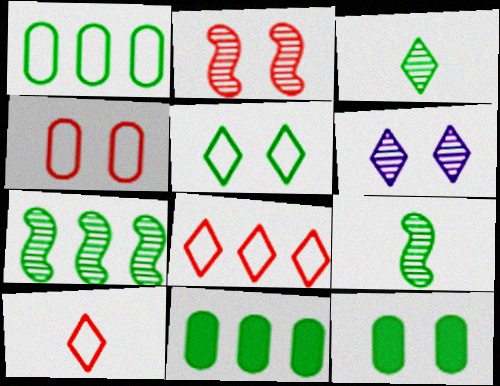[[5, 9, 11]]